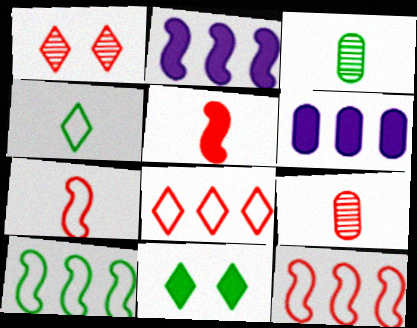[[3, 10, 11], 
[5, 6, 11]]